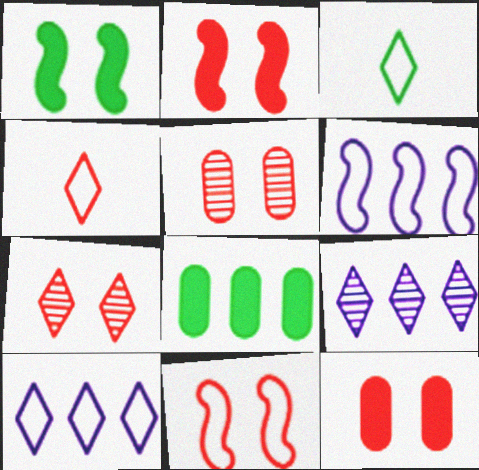[[7, 11, 12]]